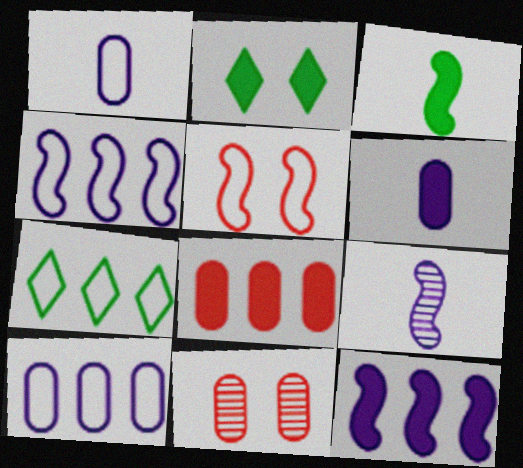[[1, 5, 7]]